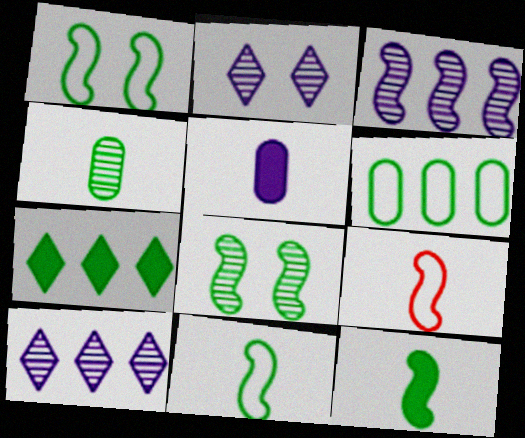[[1, 4, 7]]